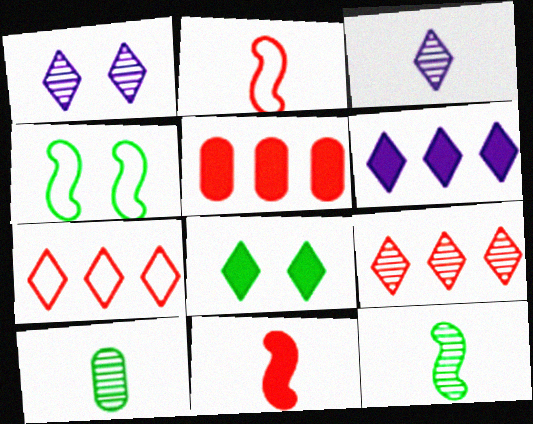[[3, 4, 5], 
[3, 7, 8]]